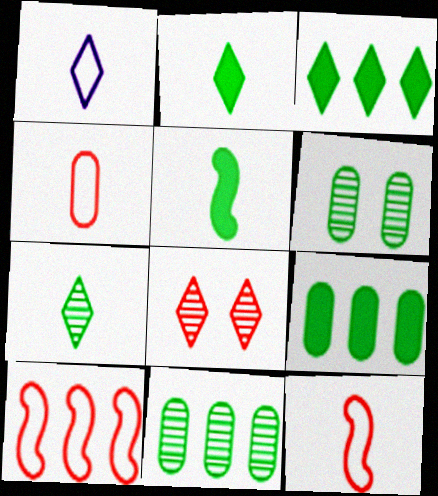[[1, 3, 8]]